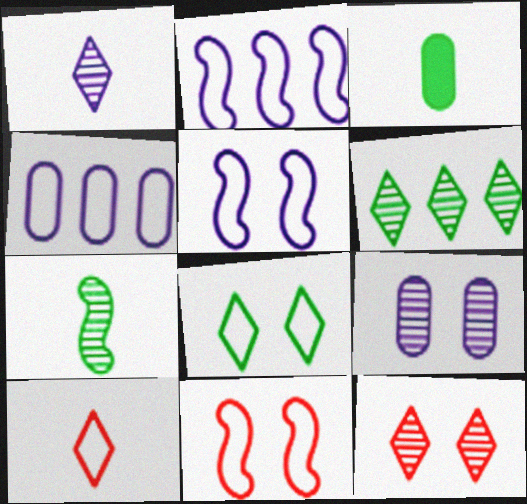[[1, 6, 12], 
[2, 3, 12]]